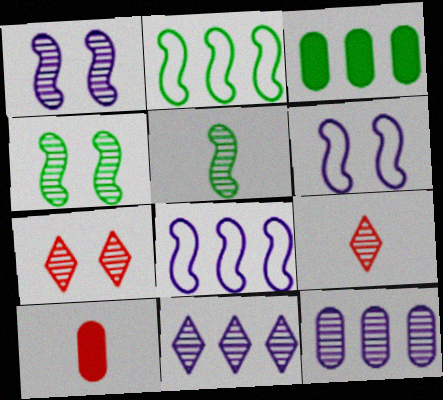[[3, 6, 9], 
[4, 9, 12], 
[5, 7, 12]]